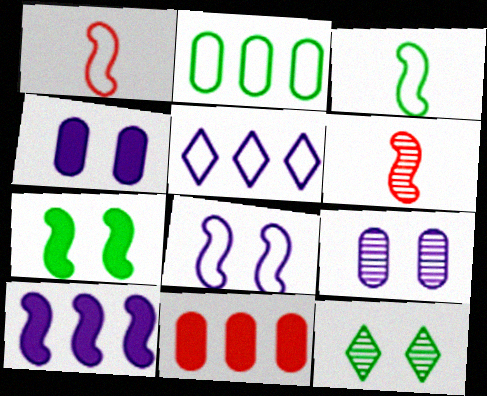[]